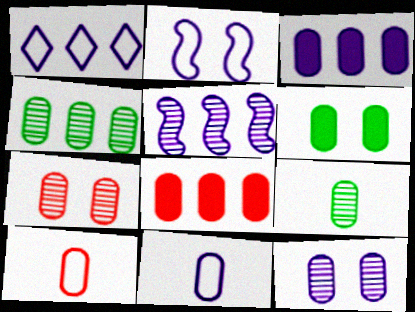[[1, 2, 11], 
[1, 3, 5], 
[3, 11, 12], 
[7, 8, 10]]